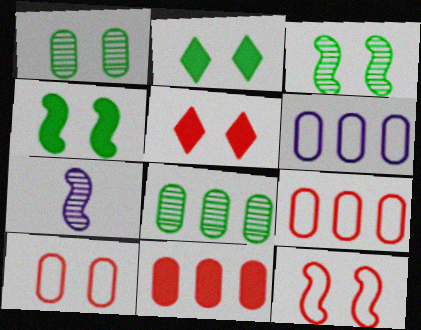[[2, 7, 9], 
[6, 8, 11]]